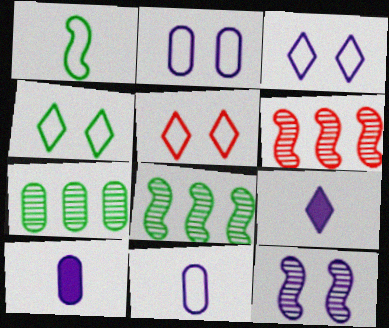[[3, 4, 5], 
[4, 6, 10], 
[5, 8, 10]]